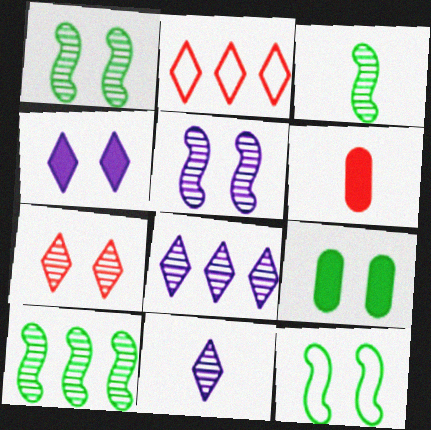[[1, 3, 10], 
[6, 8, 12]]